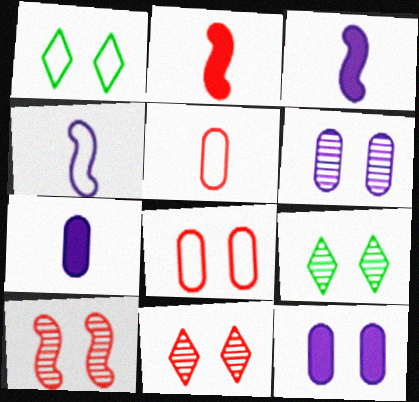[[1, 10, 12], 
[6, 9, 10]]